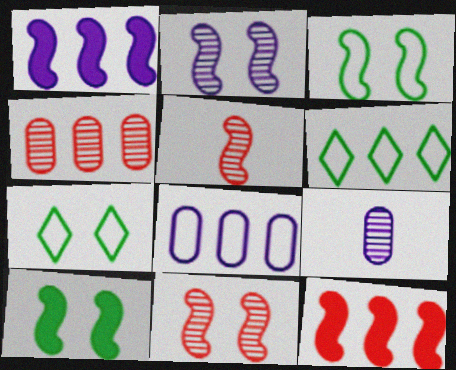[[1, 3, 5], 
[1, 4, 6], 
[7, 9, 12]]